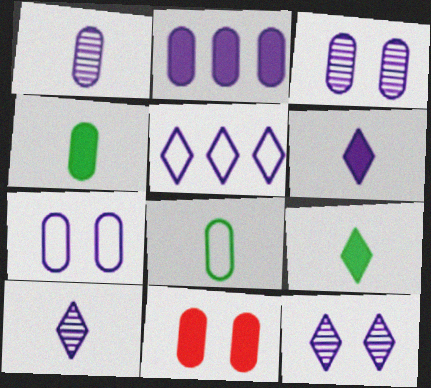[[1, 2, 7], 
[2, 4, 11], 
[5, 6, 12]]